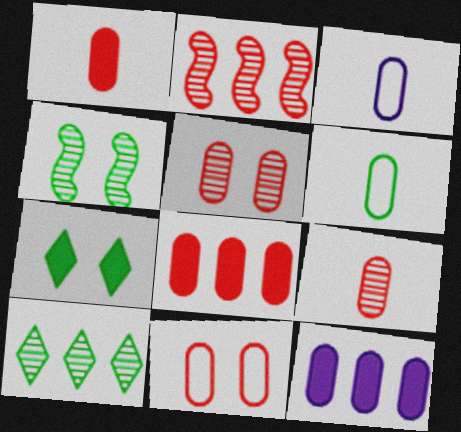[[2, 3, 7], 
[5, 6, 12], 
[8, 9, 11]]